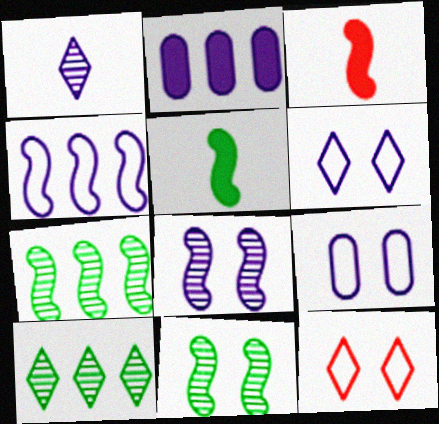[[3, 4, 11], 
[3, 9, 10]]